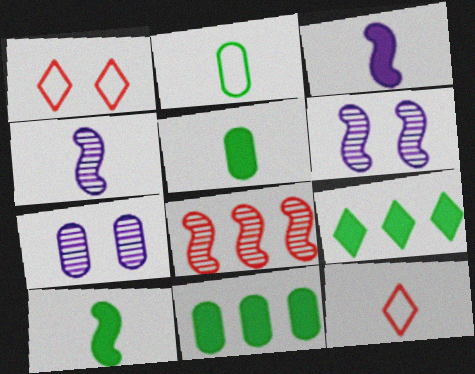[[1, 4, 11], 
[4, 5, 12], 
[6, 11, 12]]